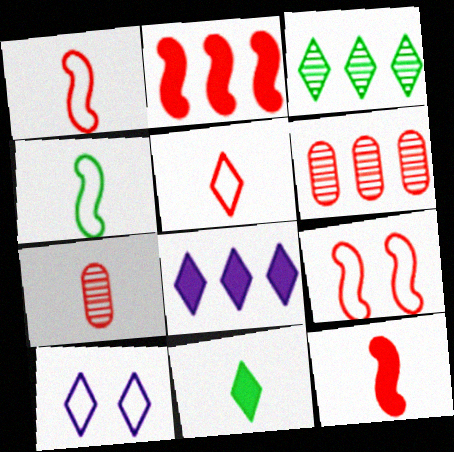[[5, 7, 12]]